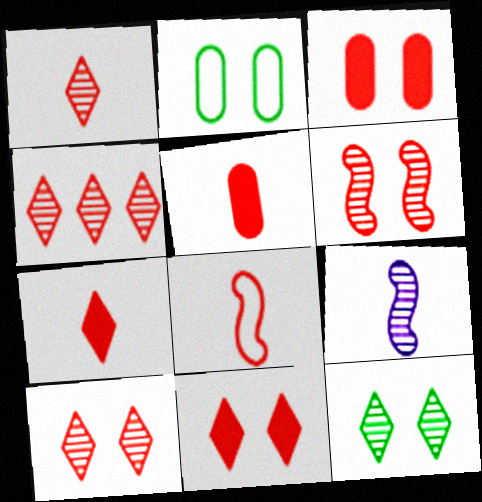[[1, 4, 10], 
[1, 5, 8], 
[3, 4, 8]]